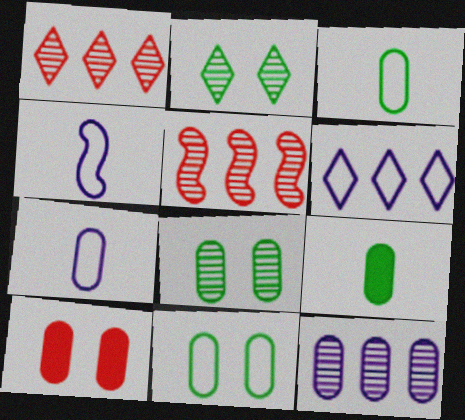[[3, 10, 12]]